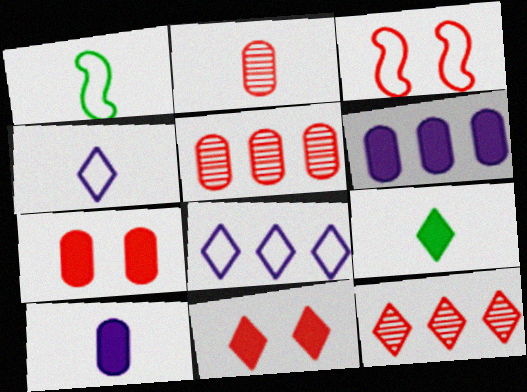[]